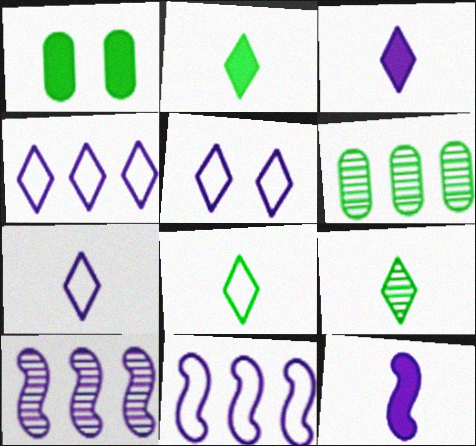[[2, 8, 9], 
[4, 5, 7]]